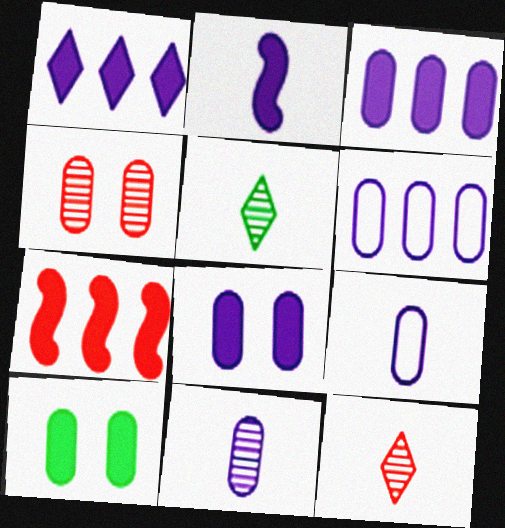[[1, 2, 8], 
[6, 8, 11]]